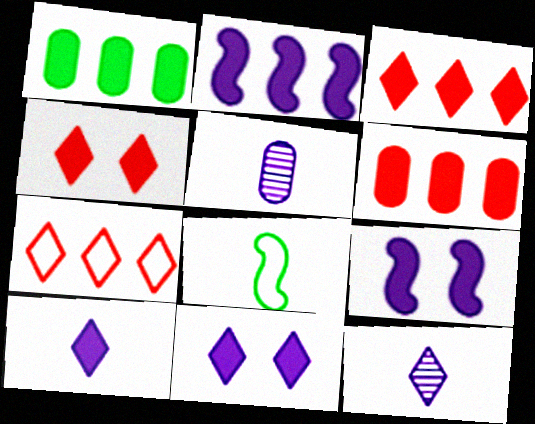[[1, 2, 3]]